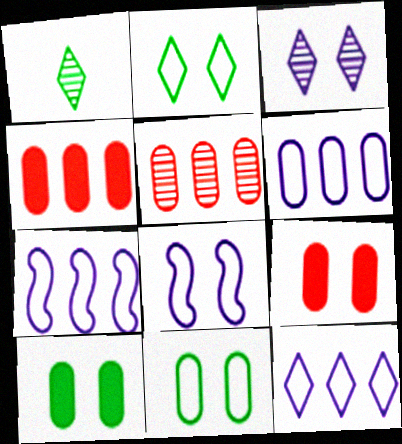[[1, 4, 8], 
[1, 7, 9], 
[6, 7, 12]]